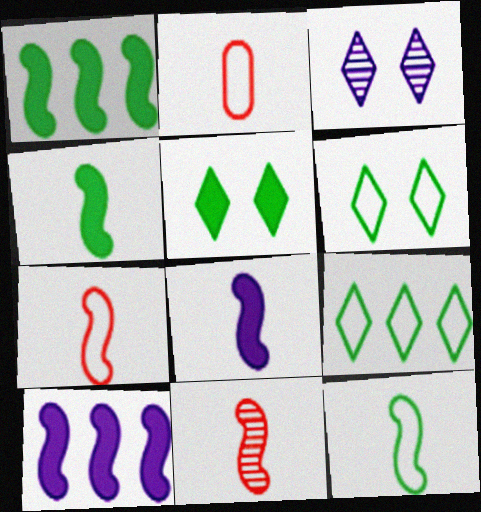[[1, 2, 3], 
[8, 11, 12]]